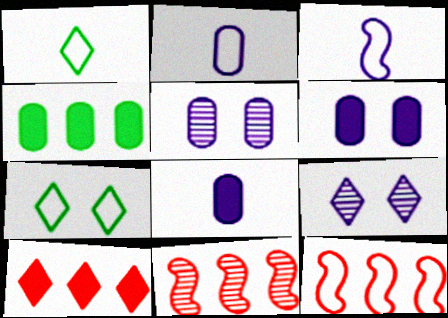[[1, 6, 11], 
[1, 9, 10], 
[2, 7, 12], 
[7, 8, 11]]